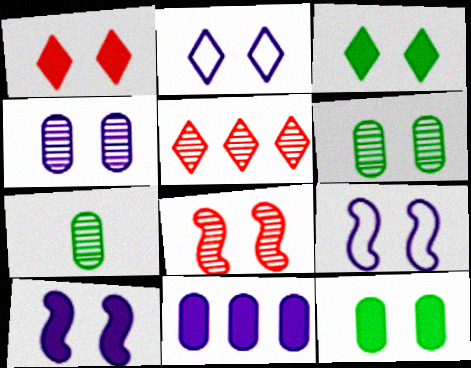[[1, 6, 9], 
[1, 10, 12], 
[2, 4, 10], 
[2, 8, 12]]